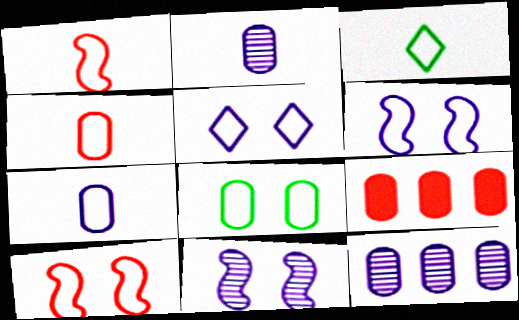[[1, 3, 7], 
[2, 8, 9], 
[3, 9, 11], 
[5, 8, 10]]